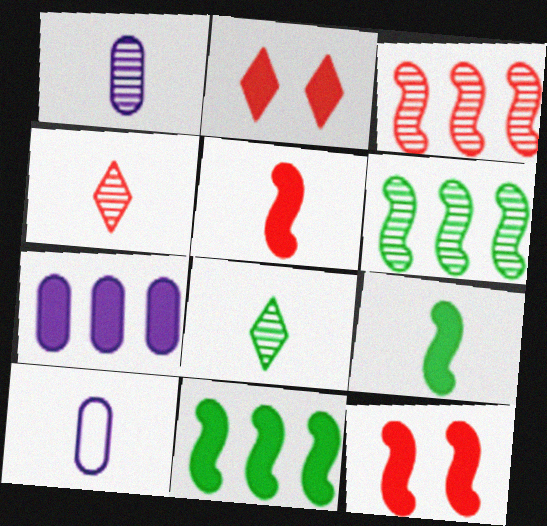[[2, 6, 10], 
[2, 7, 9], 
[4, 9, 10], 
[5, 8, 10]]